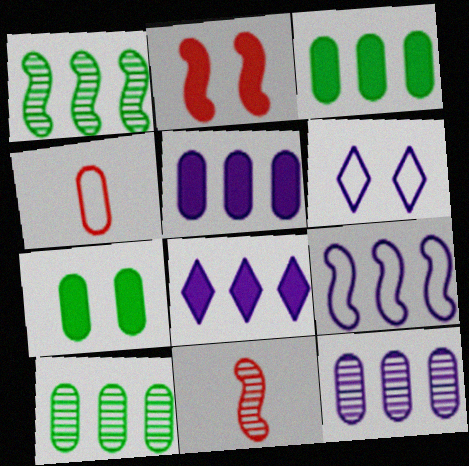[[3, 6, 11], 
[4, 7, 12], 
[8, 9, 12]]